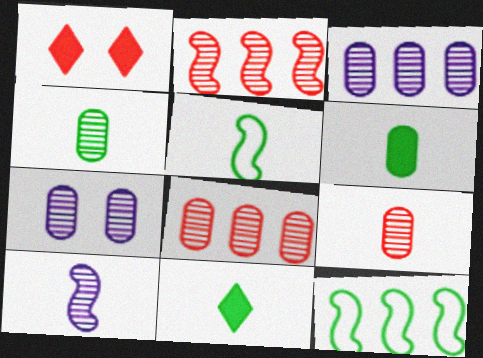[[1, 3, 5], 
[4, 5, 11], 
[4, 7, 8]]